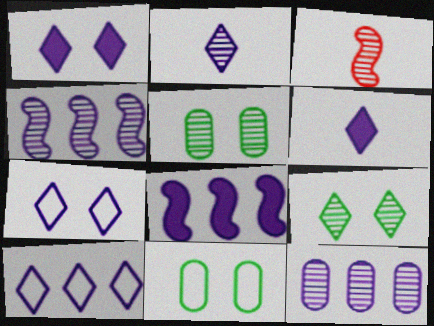[[1, 2, 10], 
[3, 9, 12], 
[8, 10, 12]]